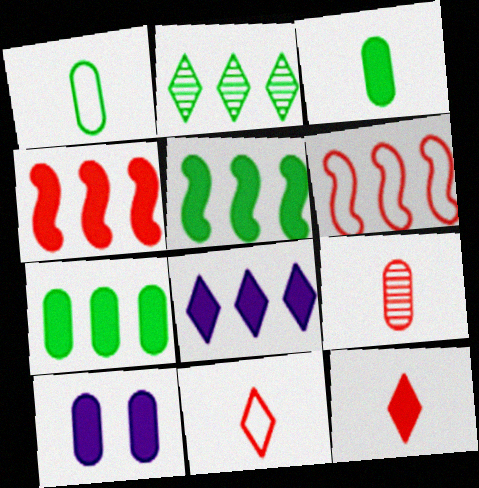[[4, 7, 8], 
[5, 10, 12]]